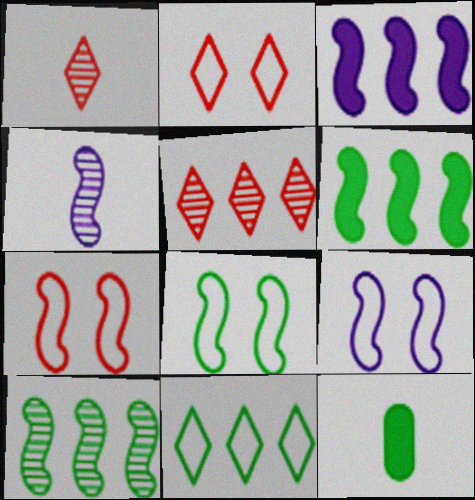[[3, 4, 9], 
[4, 6, 7], 
[5, 9, 12], 
[7, 8, 9]]